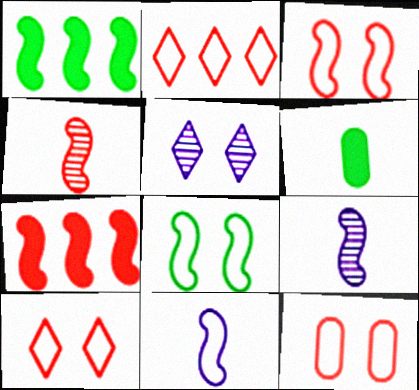[[1, 3, 9], 
[3, 4, 7], 
[3, 10, 12], 
[7, 8, 9]]